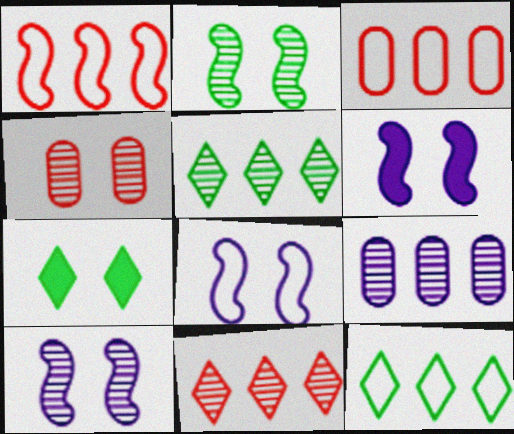[[4, 7, 8], 
[6, 8, 10]]